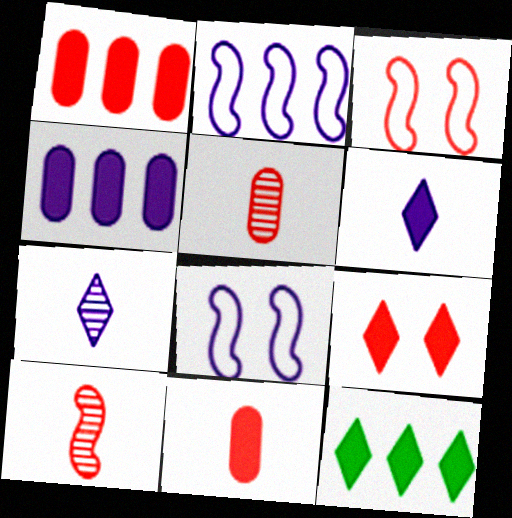[[4, 7, 8], 
[5, 8, 12], 
[6, 9, 12]]